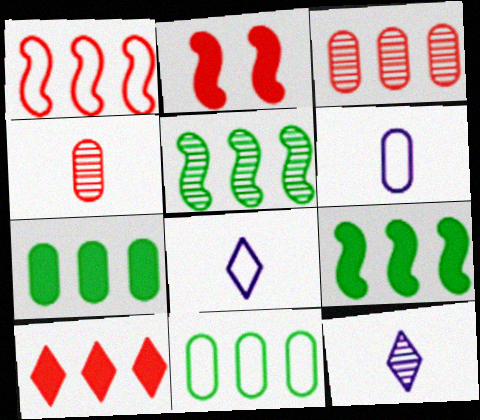[[1, 3, 10], 
[2, 11, 12]]